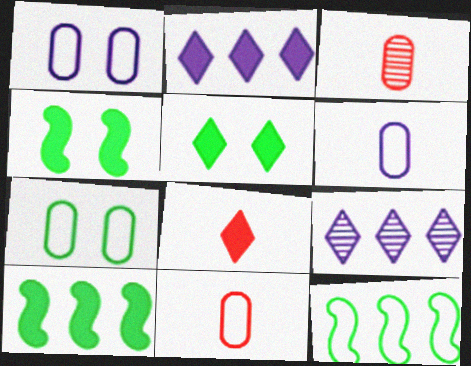[[2, 5, 8], 
[4, 9, 11]]